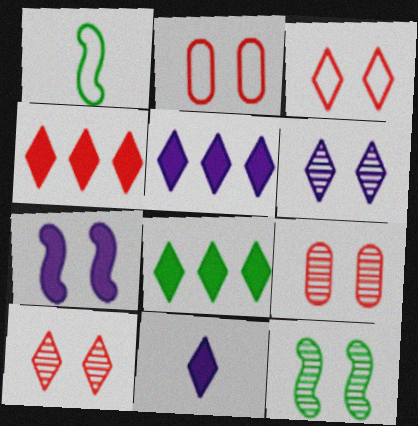[[1, 5, 9], 
[4, 5, 8], 
[6, 9, 12]]